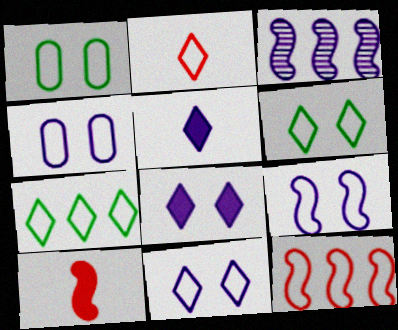[[2, 7, 11], 
[3, 4, 5], 
[4, 9, 11]]